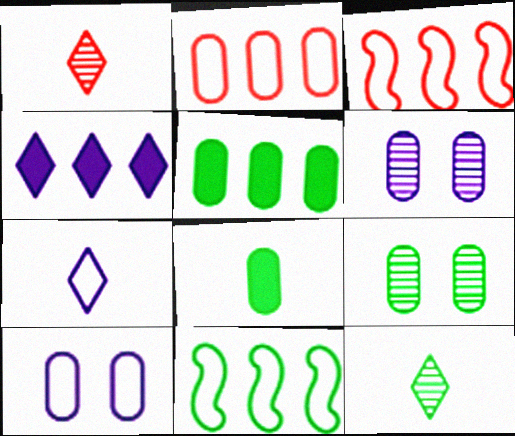[[2, 6, 8]]